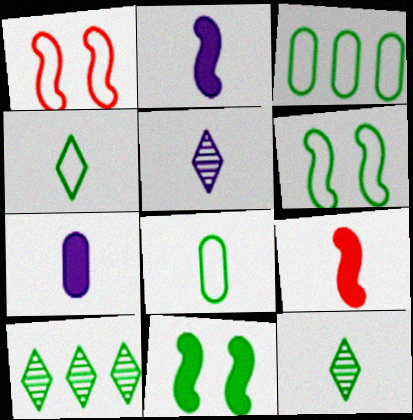[[1, 7, 10], 
[3, 4, 6], 
[3, 11, 12], 
[5, 8, 9], 
[8, 10, 11]]